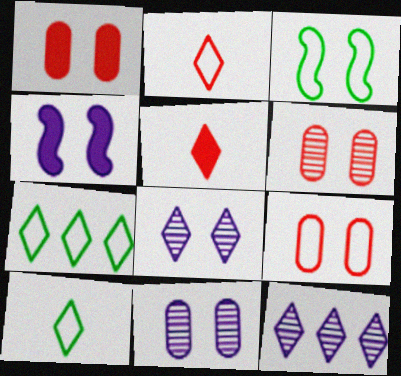[[1, 3, 8], 
[1, 6, 9], 
[5, 7, 8]]